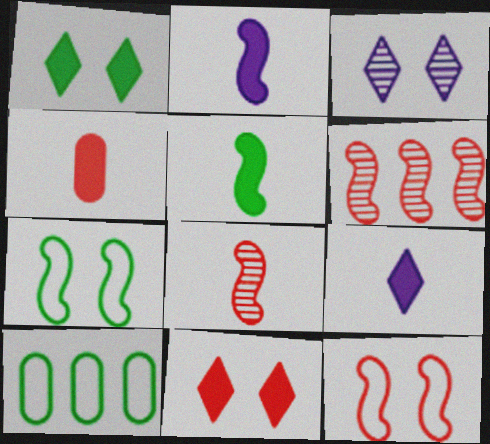[[2, 6, 7], 
[4, 5, 9]]